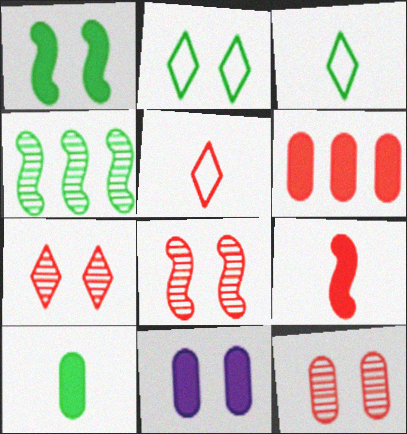[[2, 4, 10], 
[2, 8, 11], 
[4, 5, 11], 
[5, 6, 8], 
[6, 10, 11], 
[7, 8, 12]]